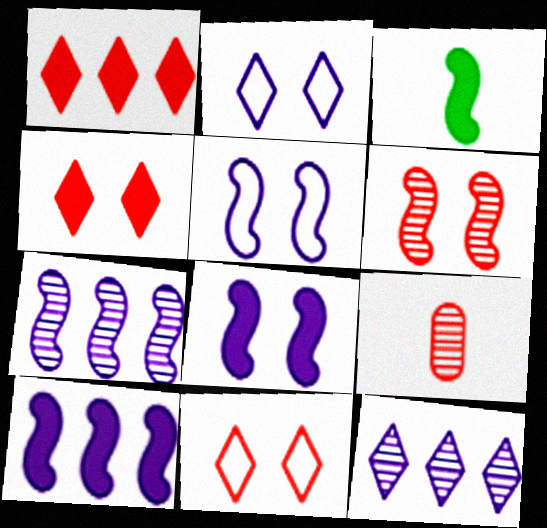[]